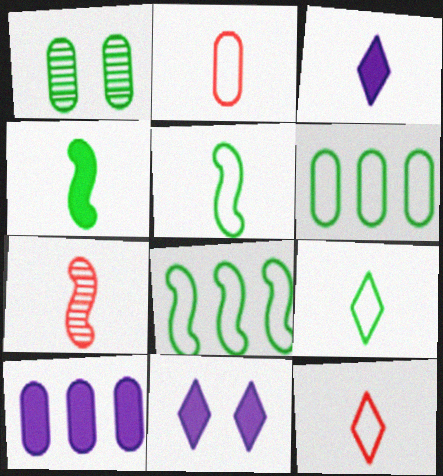[[1, 2, 10], 
[6, 7, 11]]